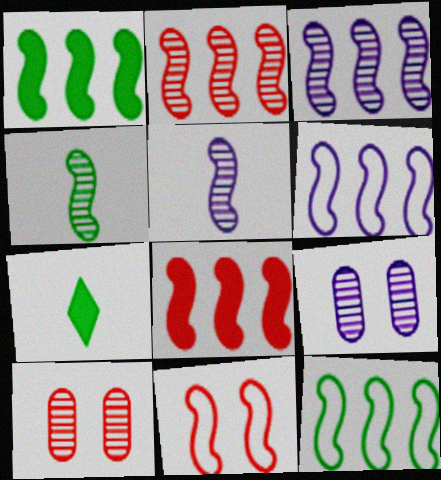[[1, 2, 6], 
[1, 5, 11], 
[3, 8, 12], 
[6, 7, 10]]